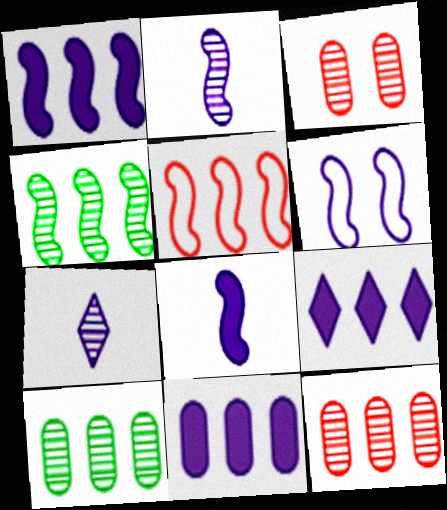[[1, 2, 6], 
[1, 4, 5], 
[1, 9, 11], 
[3, 4, 7], 
[5, 9, 10], 
[6, 7, 11]]